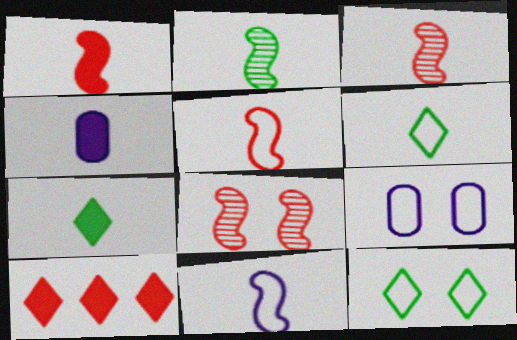[[1, 2, 11], 
[1, 3, 5], 
[1, 4, 7], 
[2, 9, 10], 
[3, 4, 6]]